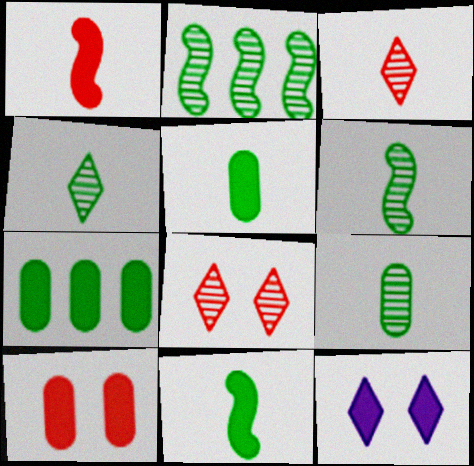[[1, 7, 12], 
[4, 6, 9]]